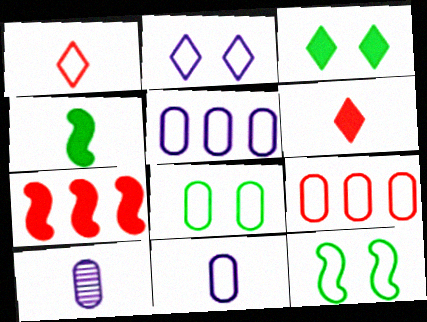[[1, 4, 10], 
[1, 5, 12], 
[8, 9, 11]]